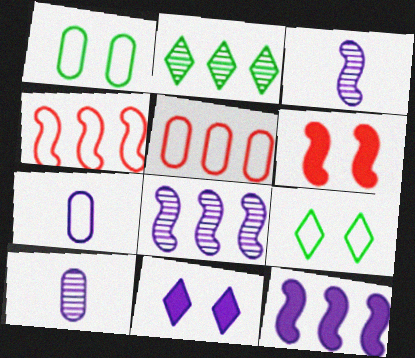[[1, 5, 7], 
[2, 5, 12], 
[2, 6, 7], 
[4, 7, 9], 
[7, 8, 11]]